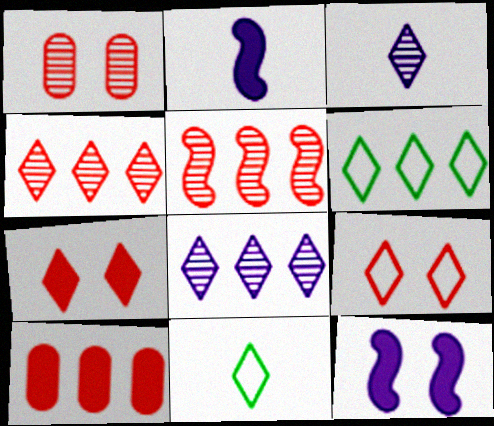[[1, 2, 6], 
[3, 6, 7], 
[7, 8, 11]]